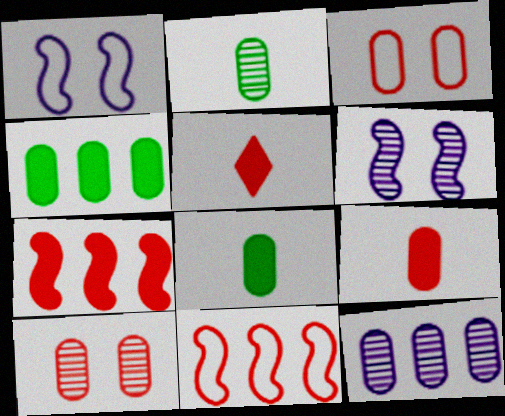[[2, 10, 12], 
[3, 8, 12], 
[5, 10, 11]]